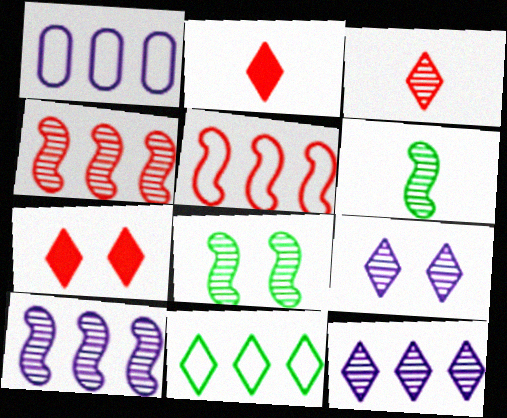[[1, 2, 8], 
[1, 5, 11], 
[1, 6, 7], 
[2, 9, 11]]